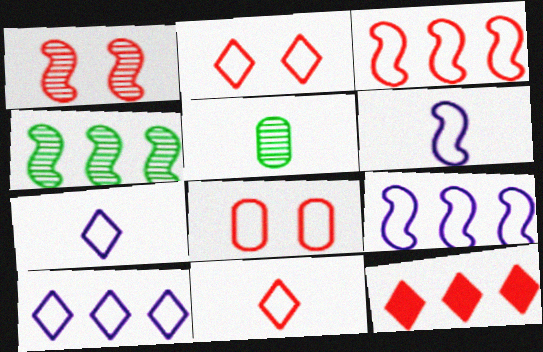[[3, 8, 11]]